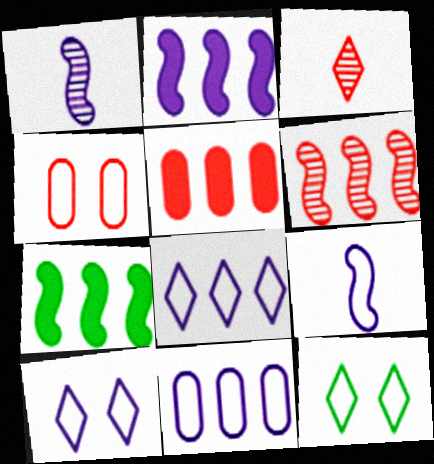[[1, 5, 12], 
[9, 10, 11]]